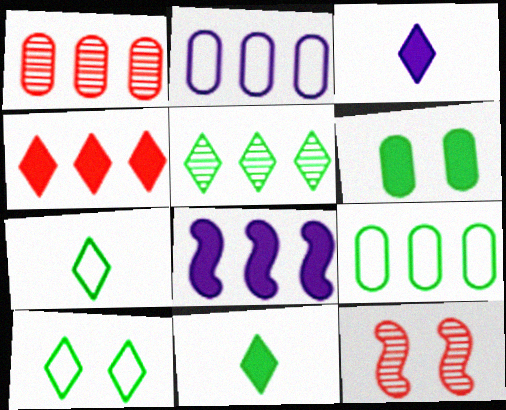[[2, 11, 12], 
[3, 9, 12], 
[5, 10, 11]]